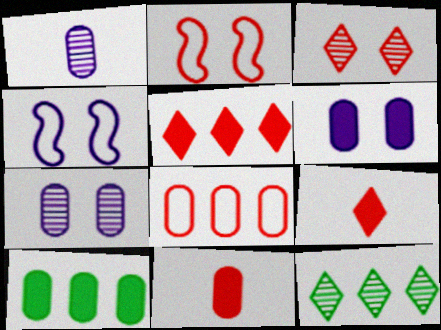[[4, 11, 12], 
[6, 10, 11]]